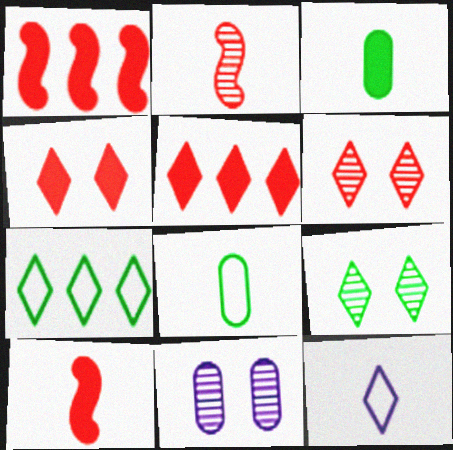[[2, 3, 12], 
[5, 9, 12], 
[7, 10, 11]]